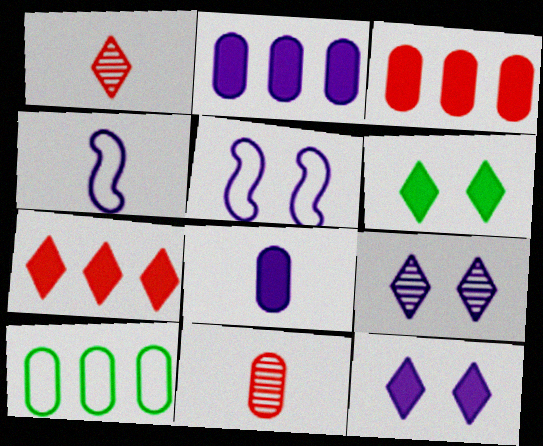[[2, 4, 9]]